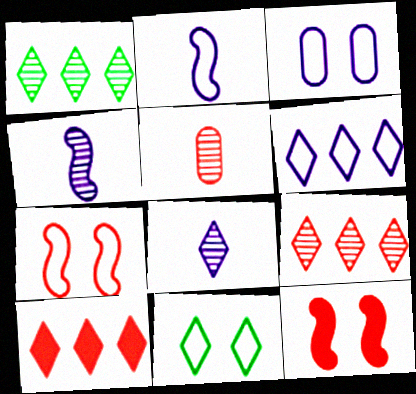[[1, 6, 10], 
[2, 3, 6], 
[3, 7, 11], 
[5, 7, 10], 
[8, 10, 11]]